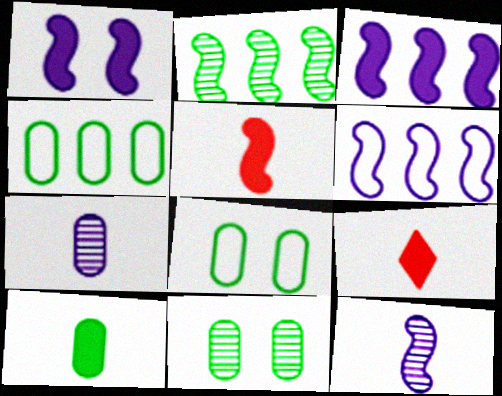[[1, 6, 12], 
[4, 10, 11], 
[6, 9, 11]]